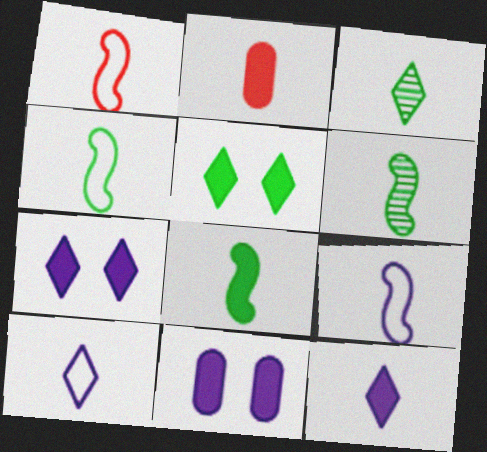[[1, 4, 9], 
[2, 3, 9], 
[2, 6, 10], 
[2, 8, 12], 
[4, 6, 8]]